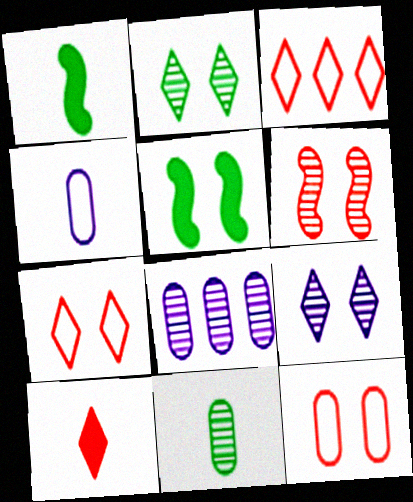[[1, 7, 8], 
[5, 9, 12]]